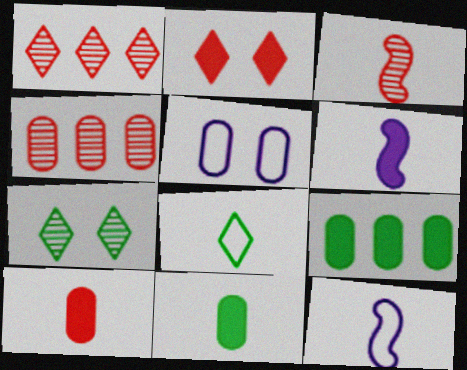[[2, 6, 9], 
[4, 5, 11]]